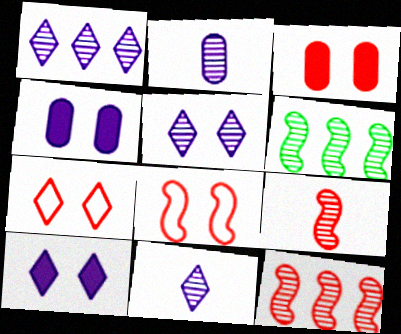[[1, 5, 11]]